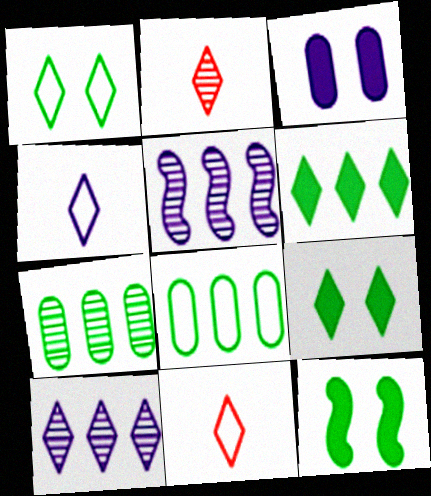[[3, 4, 5], 
[9, 10, 11]]